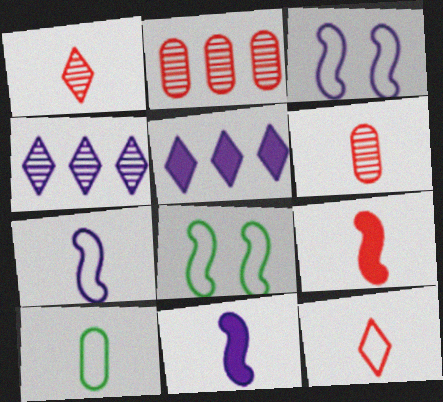[[1, 10, 11], 
[5, 6, 8], 
[6, 9, 12], 
[7, 10, 12]]